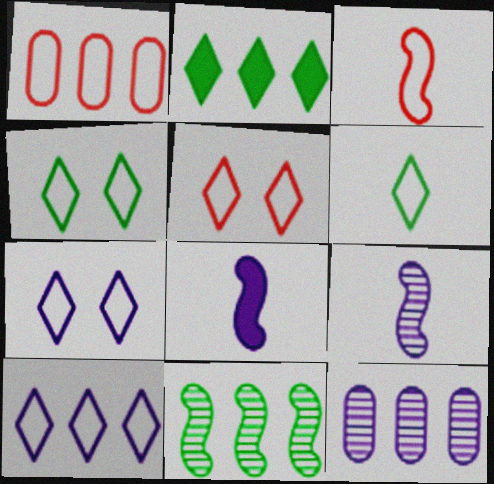[[1, 3, 5], 
[4, 5, 7], 
[5, 6, 10], 
[7, 8, 12]]